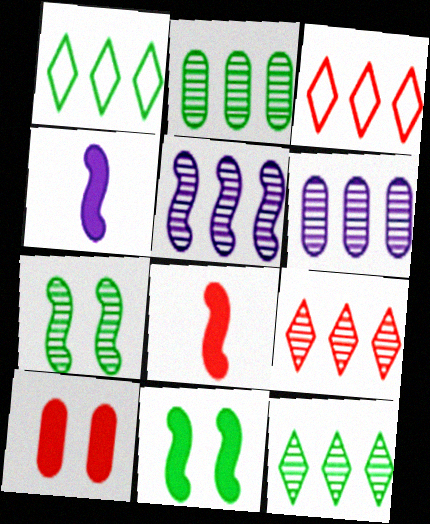[[2, 5, 9]]